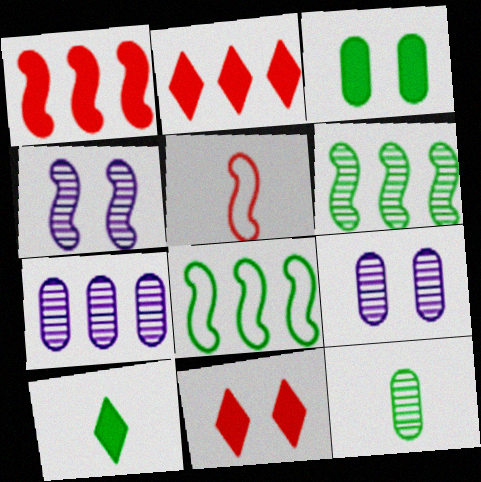[[2, 7, 8]]